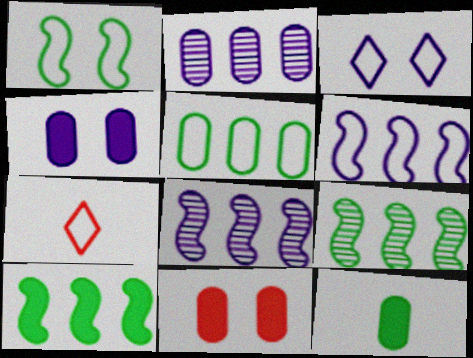[[4, 7, 9]]